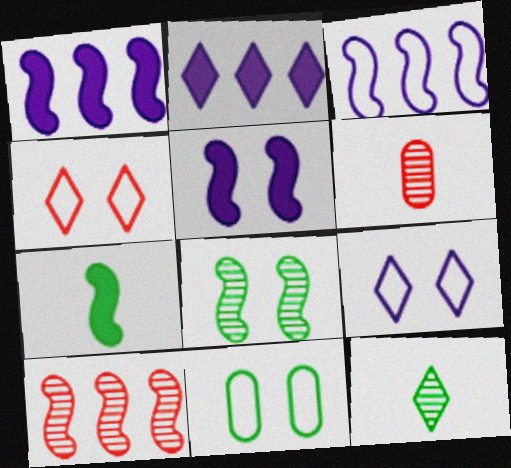[[2, 4, 12]]